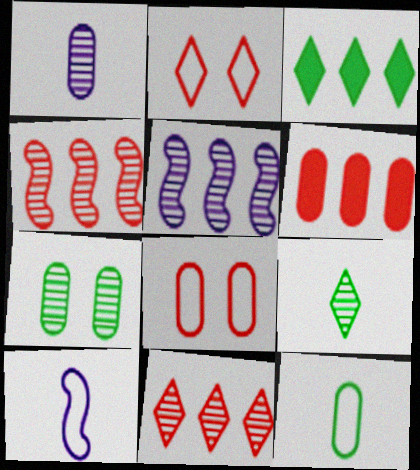[]